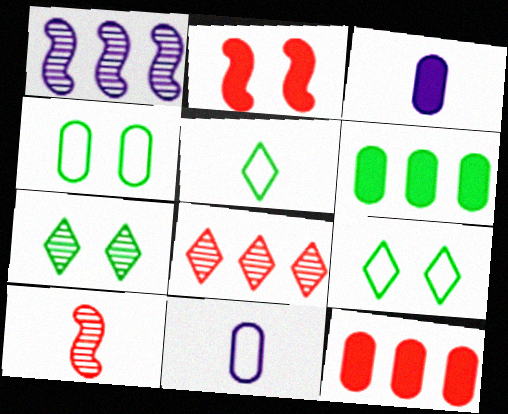[[3, 5, 10]]